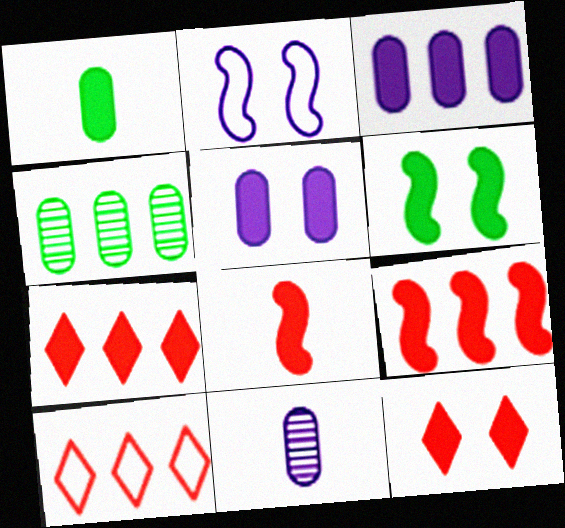[[5, 6, 12], 
[6, 10, 11]]